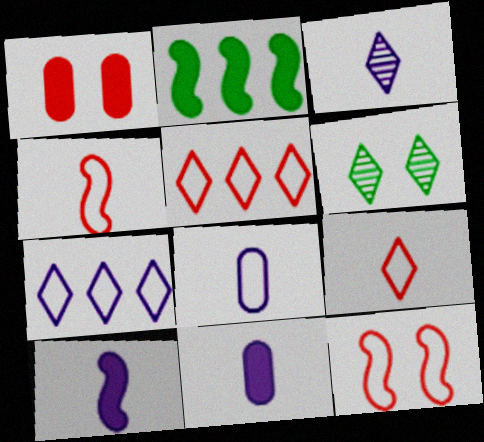[[3, 8, 10]]